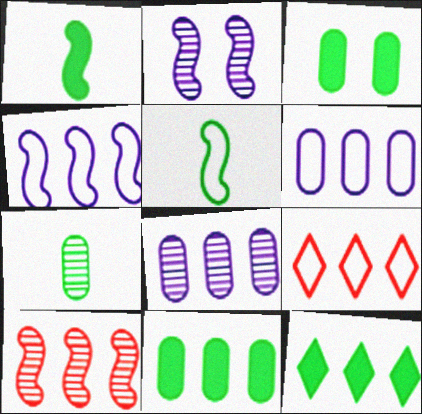[[1, 3, 12], 
[6, 10, 12]]